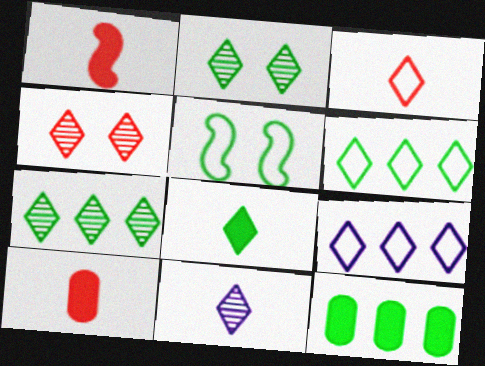[[2, 6, 8], 
[3, 8, 11], 
[4, 7, 11], 
[4, 8, 9]]